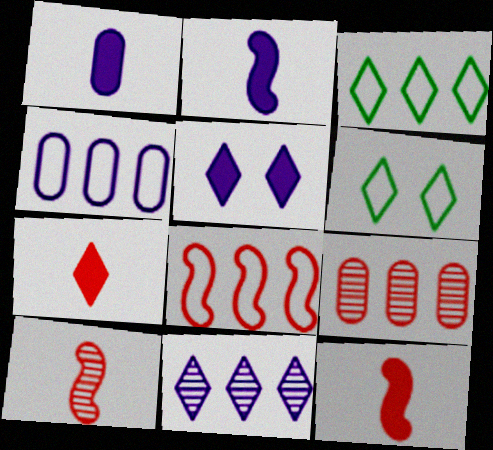[[2, 6, 9], 
[3, 4, 8], 
[6, 7, 11]]